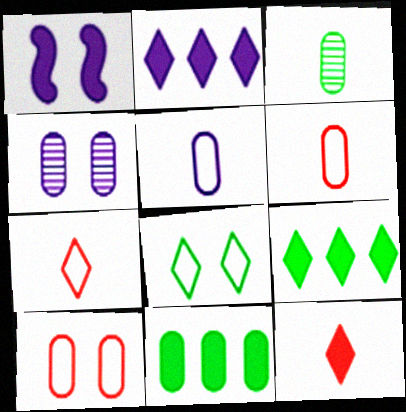[[1, 11, 12], 
[4, 6, 11]]